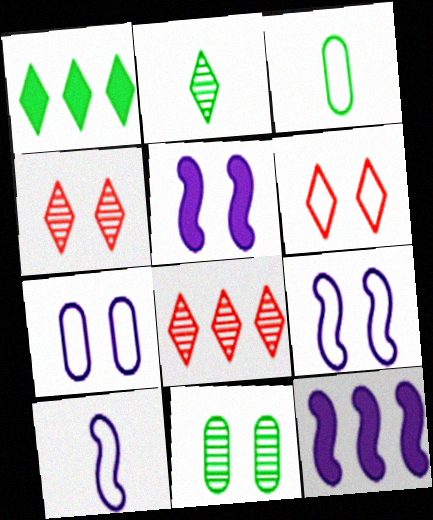[[3, 4, 12], 
[3, 5, 8], 
[5, 6, 11]]